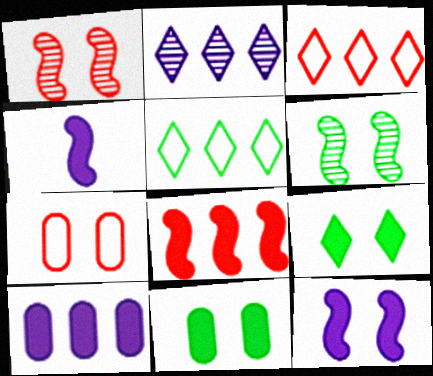[]